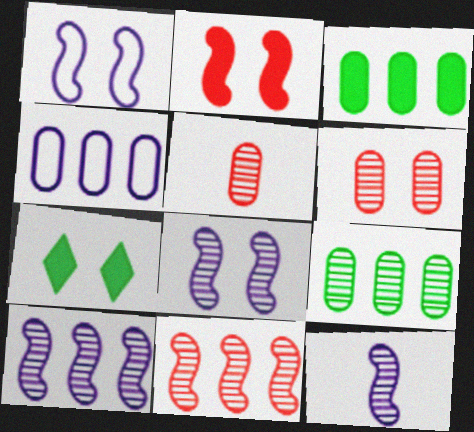[[1, 6, 7], 
[8, 10, 12]]